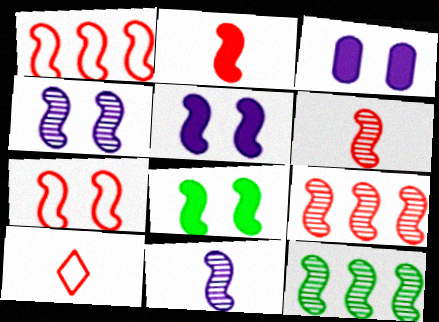[[1, 8, 11], 
[2, 7, 9], 
[3, 10, 12], 
[4, 6, 12], 
[4, 7, 8]]